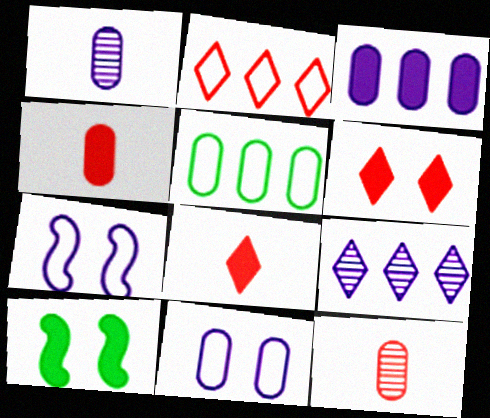[[1, 2, 10], 
[1, 3, 11], 
[3, 8, 10]]